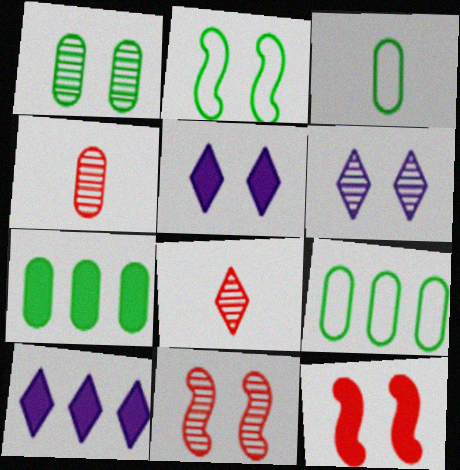[[1, 3, 7], 
[1, 6, 11], 
[2, 4, 10], 
[3, 10, 11]]